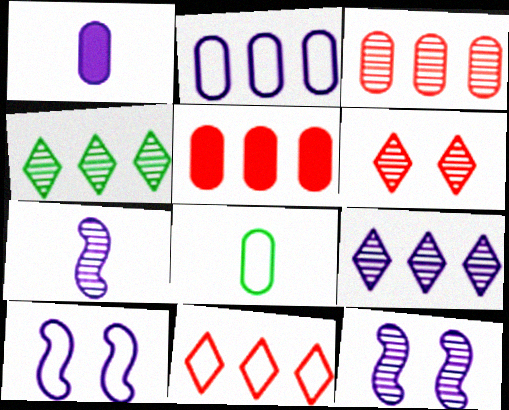[[1, 9, 10], 
[8, 10, 11]]